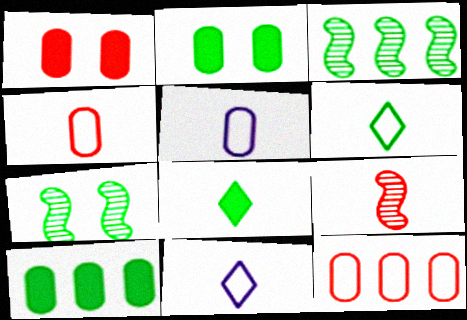[[1, 3, 11], 
[2, 3, 6], 
[5, 8, 9], 
[6, 7, 10]]